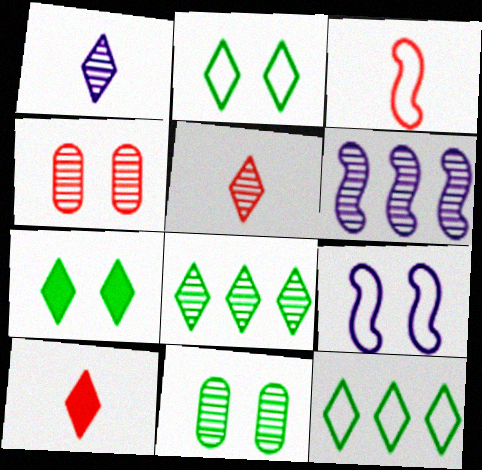[[4, 7, 9], 
[5, 6, 11]]